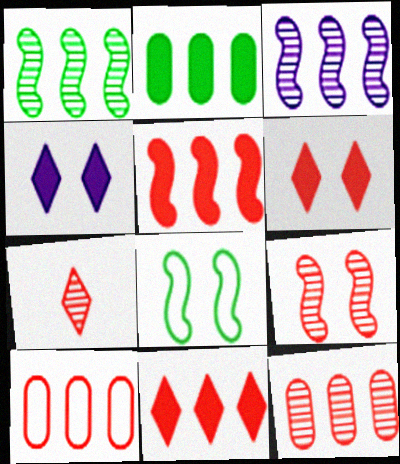[[7, 9, 12]]